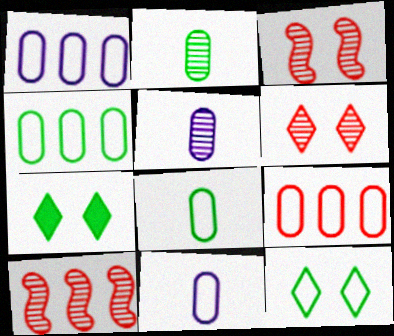[[1, 4, 9], 
[7, 10, 11]]